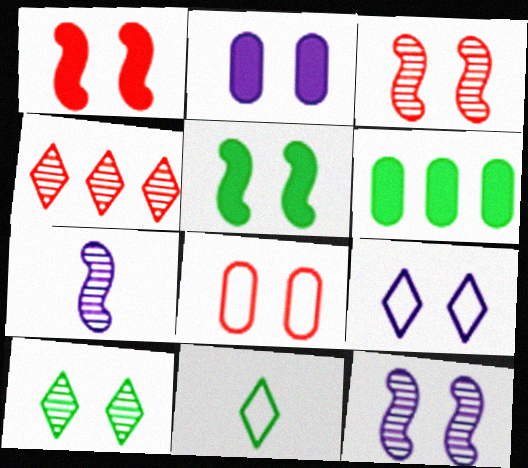[[2, 9, 12]]